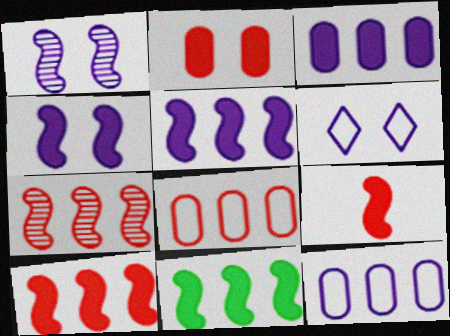[[4, 9, 11], 
[5, 10, 11]]